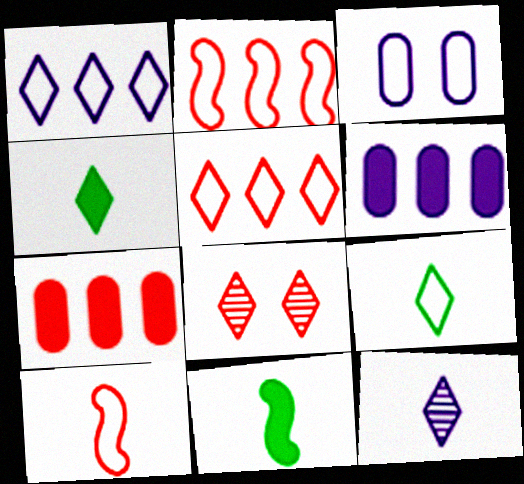[[1, 4, 8], 
[2, 3, 9], 
[7, 8, 10]]